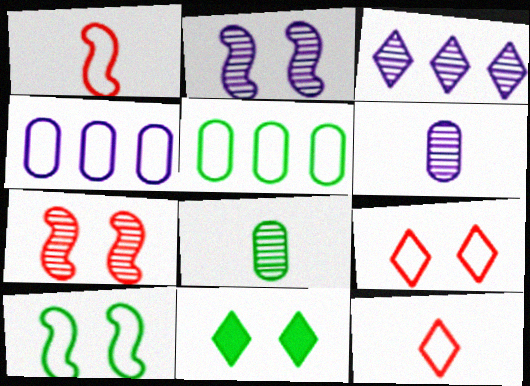[[2, 3, 6], 
[3, 7, 8], 
[3, 11, 12], 
[4, 10, 12]]